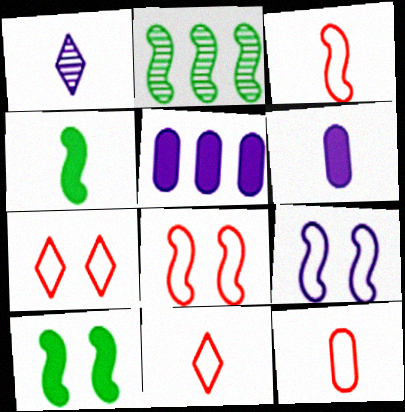[[1, 4, 12], 
[1, 5, 9], 
[2, 6, 7], 
[3, 11, 12]]